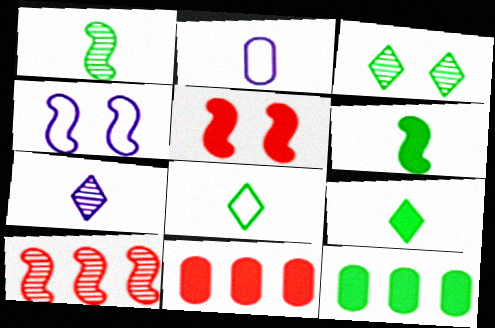[[4, 6, 10]]